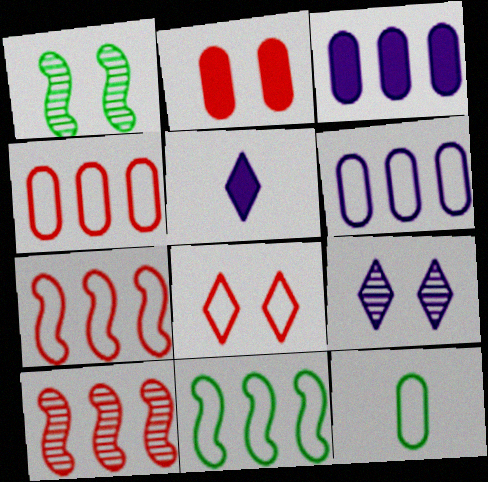[[1, 4, 5]]